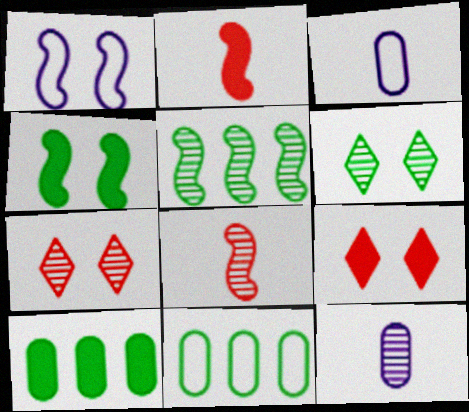[[1, 2, 5], 
[3, 5, 9], 
[5, 7, 12]]